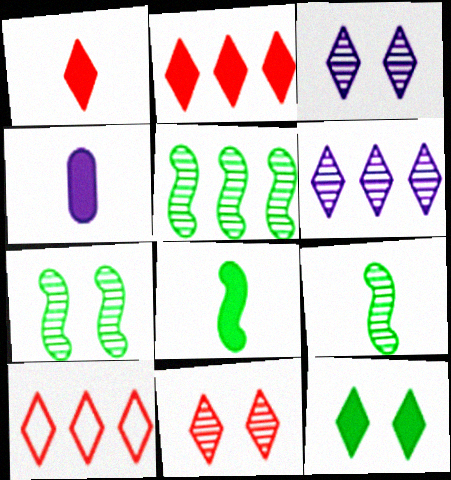[[1, 4, 8], 
[1, 10, 11], 
[4, 7, 10], 
[5, 7, 9]]